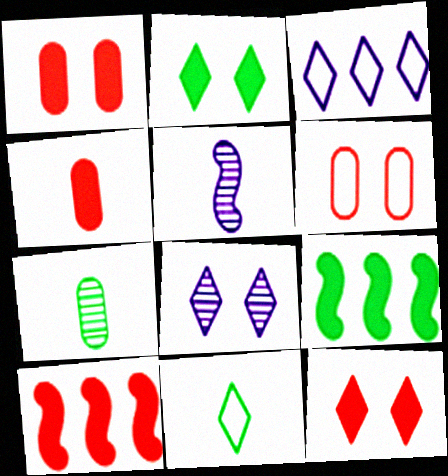[[4, 5, 11], 
[4, 10, 12]]